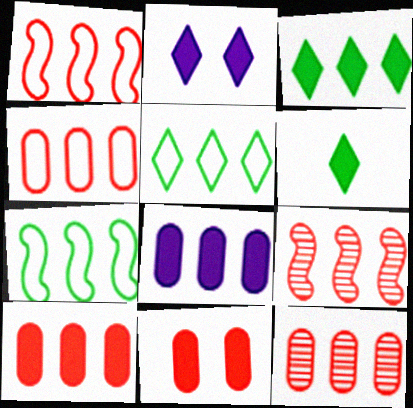[[4, 10, 12], 
[5, 8, 9]]